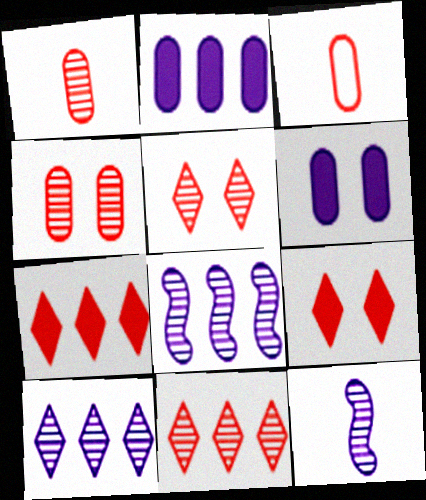[]